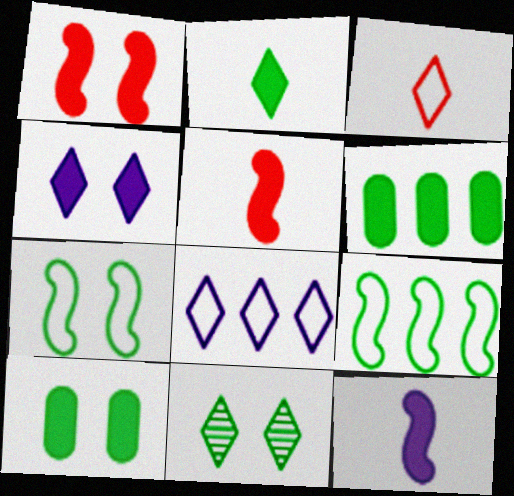[[1, 4, 10], 
[4, 5, 6], 
[7, 10, 11]]